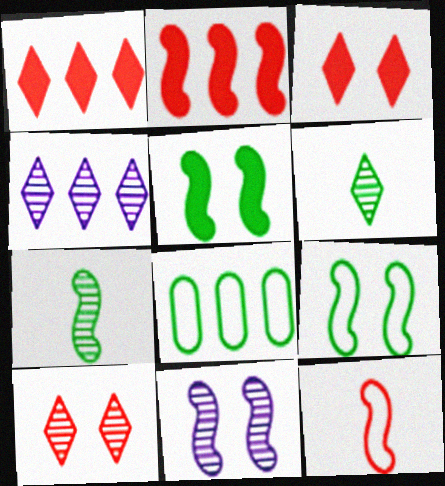[[2, 4, 8], 
[4, 6, 10], 
[5, 6, 8]]